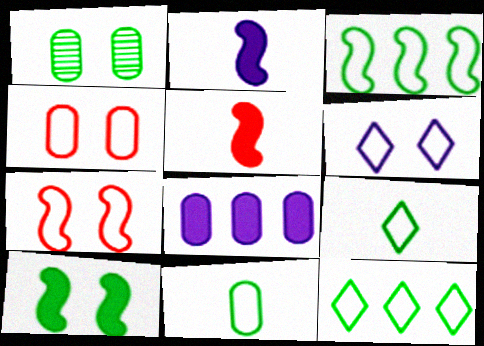[]